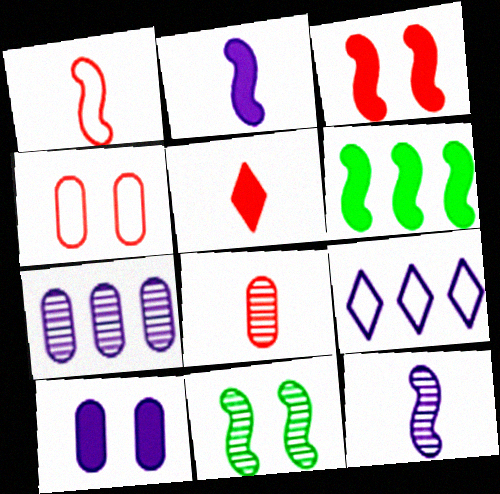[[1, 5, 8], 
[2, 3, 6], 
[5, 6, 10], 
[9, 10, 12]]